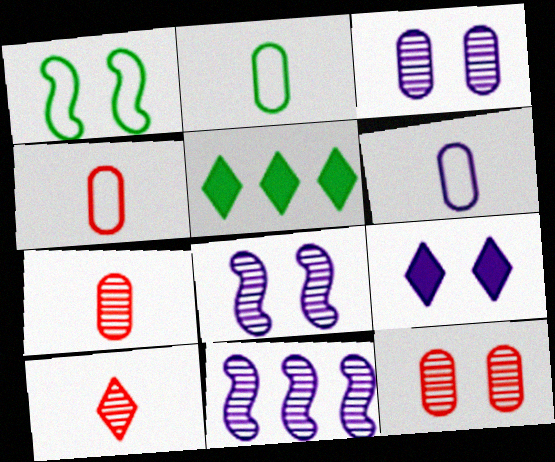[[1, 9, 12], 
[2, 4, 6], 
[4, 5, 8], 
[6, 9, 11]]